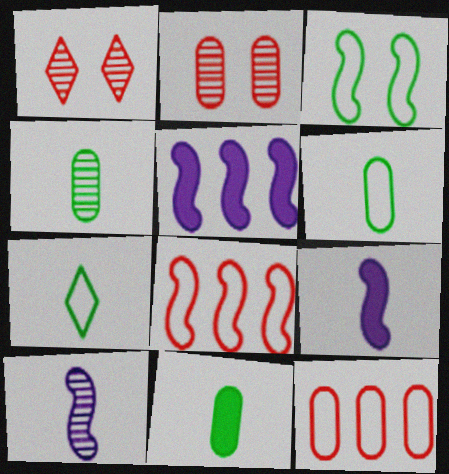[[1, 5, 6], 
[2, 5, 7], 
[4, 6, 11]]